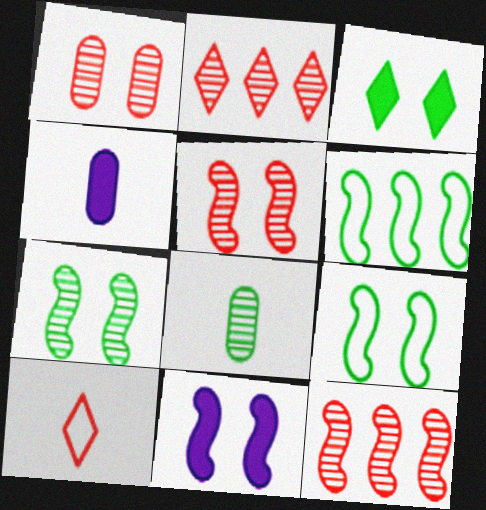[[2, 4, 9], 
[3, 6, 8], 
[5, 9, 11]]